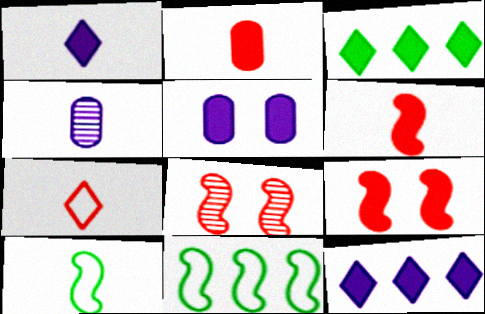[[3, 5, 6]]